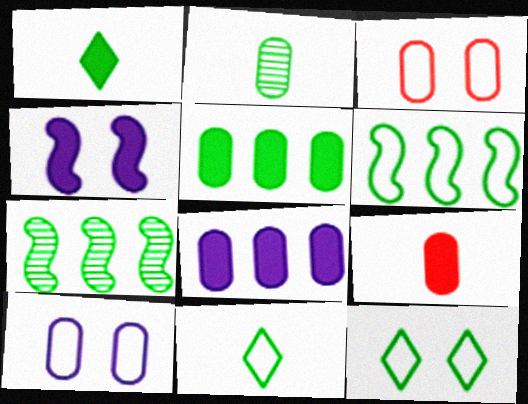[[2, 3, 8]]